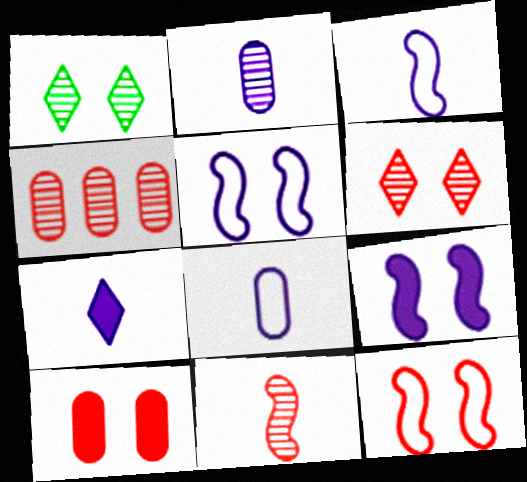[[1, 5, 10], 
[2, 3, 7], 
[4, 6, 11], 
[6, 10, 12]]